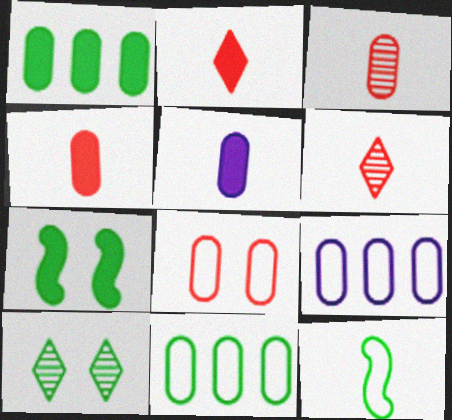[[1, 10, 12], 
[5, 6, 12], 
[6, 7, 9]]